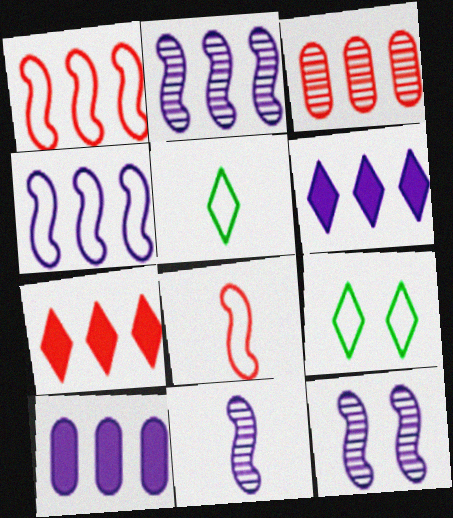[[1, 3, 7], 
[2, 11, 12]]